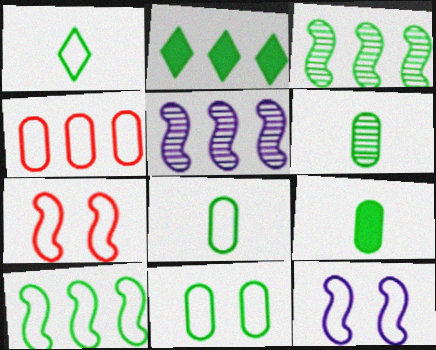[[1, 4, 12], 
[1, 10, 11], 
[2, 4, 5], 
[6, 8, 9]]